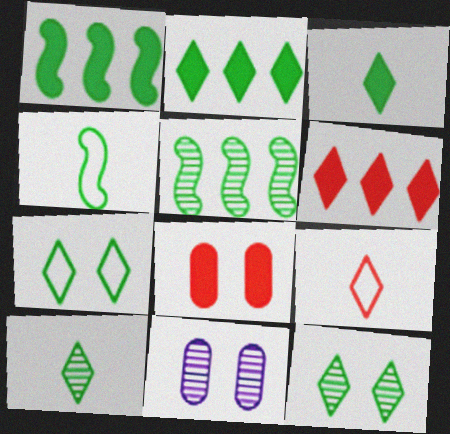[[1, 9, 11], 
[2, 7, 10], 
[4, 6, 11]]